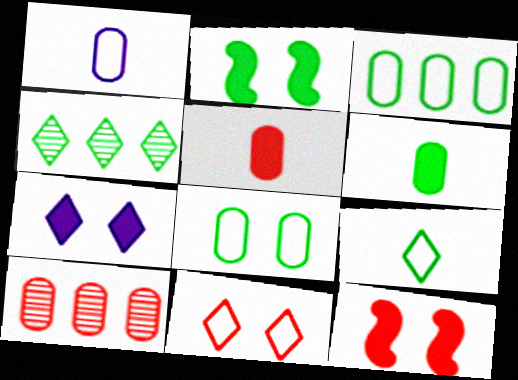[[1, 4, 12]]